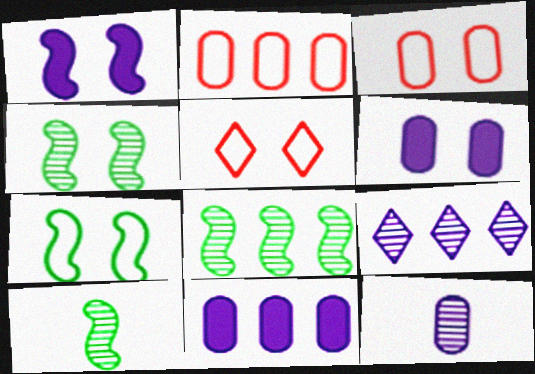[[4, 5, 6], 
[4, 8, 10], 
[5, 10, 11]]